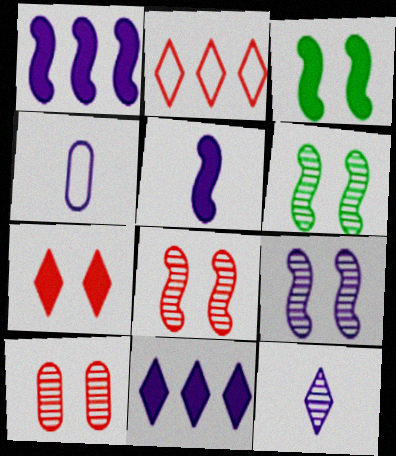[[4, 5, 12], 
[4, 9, 11], 
[6, 8, 9]]